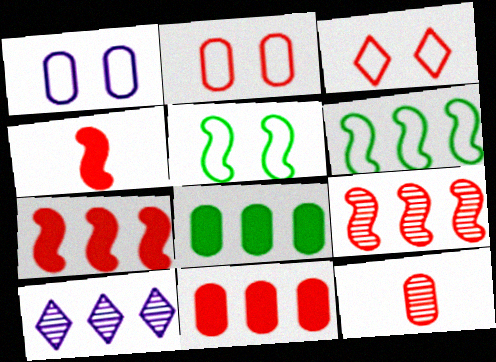[[1, 3, 5], 
[1, 8, 12], 
[2, 11, 12], 
[3, 7, 12], 
[6, 10, 11]]